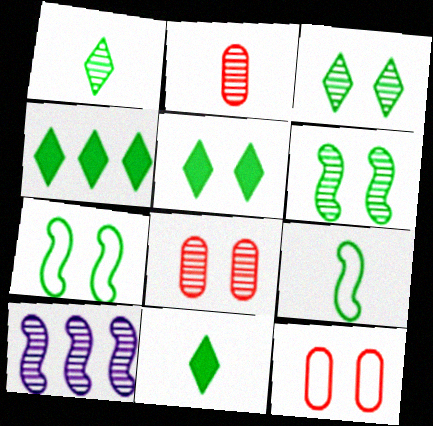[[1, 8, 10], 
[2, 3, 10], 
[4, 5, 11], 
[10, 11, 12]]